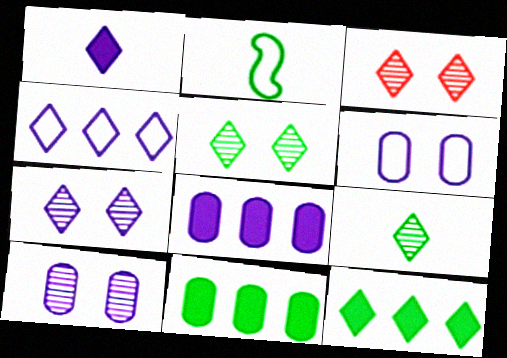[[1, 4, 7], 
[2, 3, 8], 
[2, 5, 11], 
[3, 5, 7]]